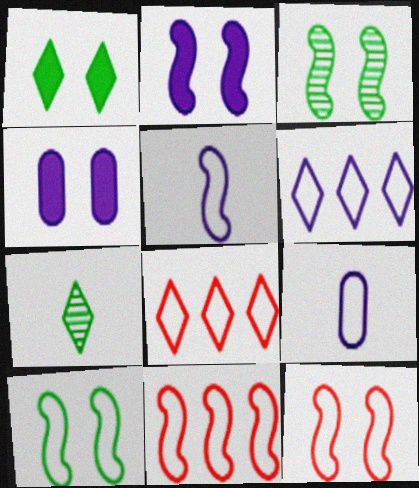[[2, 3, 12], 
[4, 7, 11], 
[5, 10, 11], 
[8, 9, 10]]